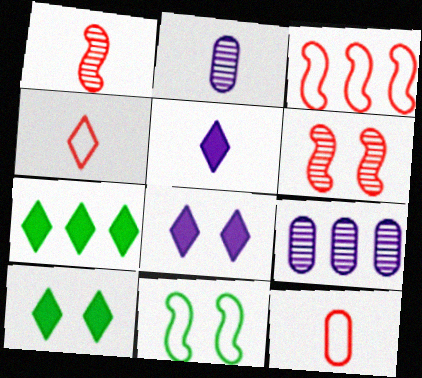[[2, 3, 10], 
[3, 7, 9]]